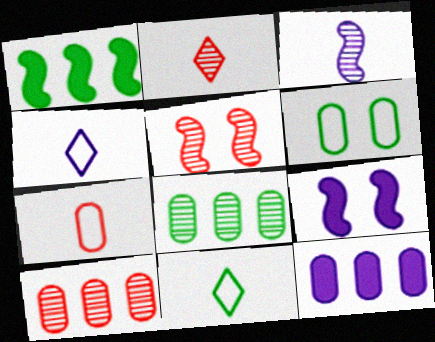[[2, 5, 10], 
[5, 11, 12], 
[9, 10, 11]]